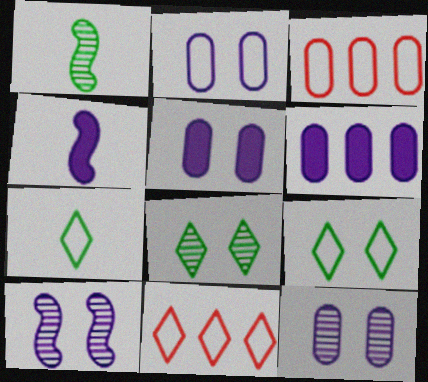[[1, 5, 11], 
[2, 5, 12], 
[3, 4, 8]]